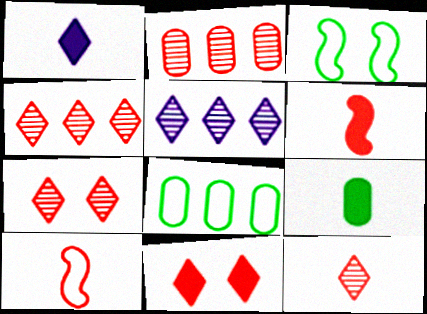[[1, 2, 3], 
[1, 6, 9], 
[2, 10, 11], 
[4, 7, 12]]